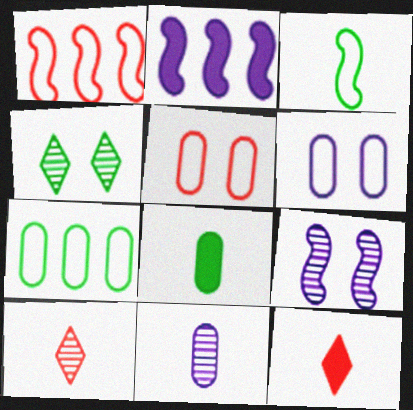[[3, 11, 12], 
[7, 9, 12]]